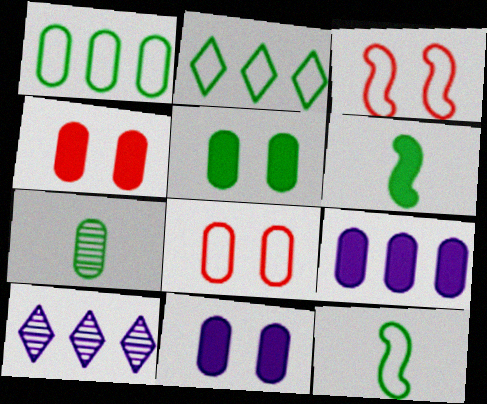[[1, 5, 7], 
[4, 5, 11], 
[4, 10, 12], 
[6, 8, 10], 
[7, 8, 9]]